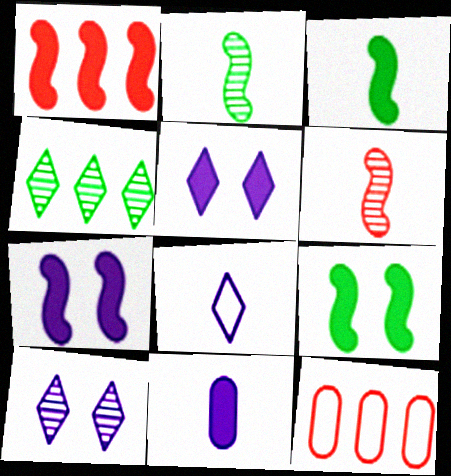[[1, 3, 7], 
[2, 5, 12], 
[3, 10, 12]]